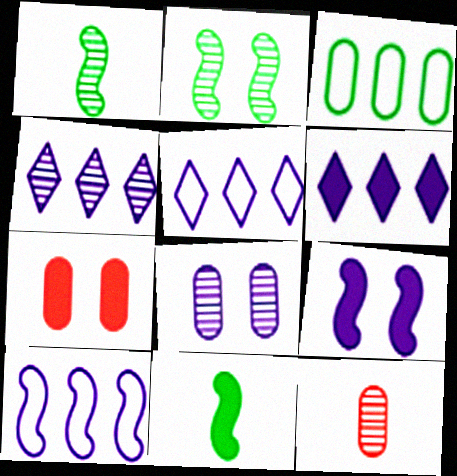[[1, 5, 7], 
[2, 4, 12], 
[4, 5, 6], 
[6, 7, 11]]